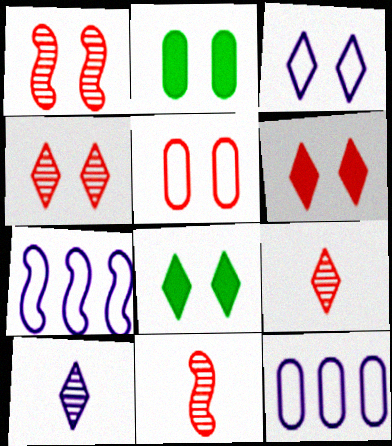[[1, 2, 3], 
[1, 5, 6], 
[2, 7, 9], 
[3, 4, 8], 
[8, 11, 12]]